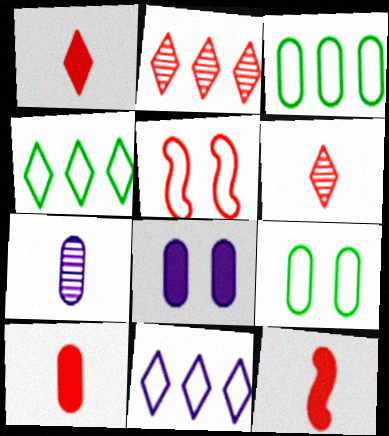[[1, 10, 12], 
[2, 5, 10]]